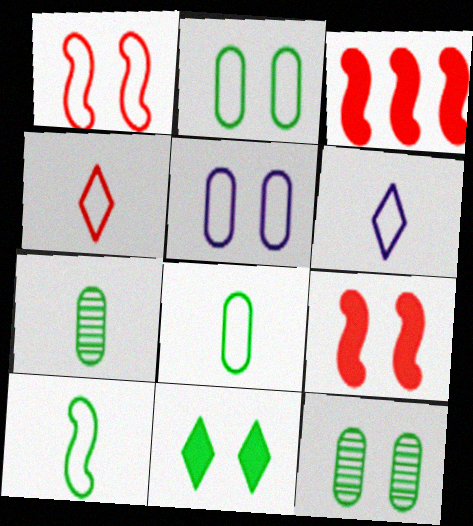[[3, 6, 12]]